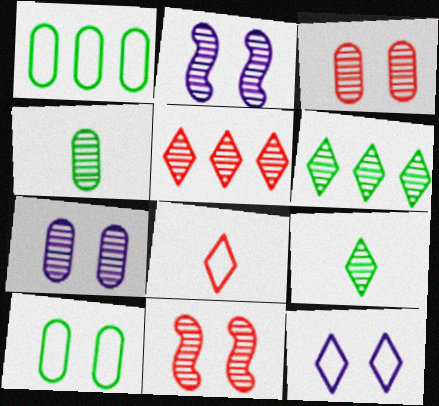[[2, 4, 5]]